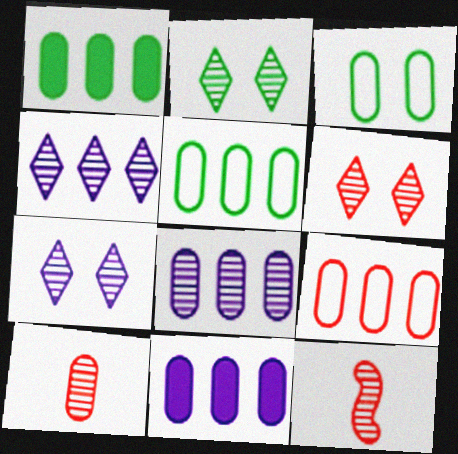[[1, 8, 9], 
[2, 6, 7], 
[2, 8, 12], 
[3, 10, 11]]